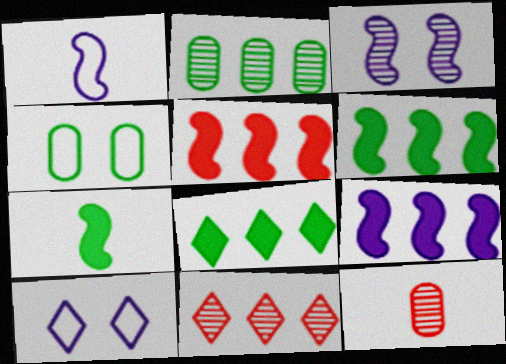[[1, 3, 9], 
[5, 6, 9], 
[6, 10, 12]]